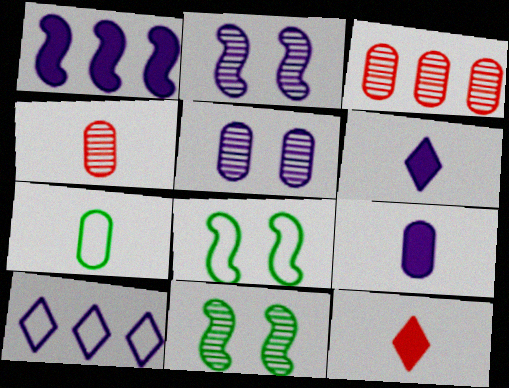[[2, 9, 10], 
[3, 6, 8], 
[4, 7, 9]]